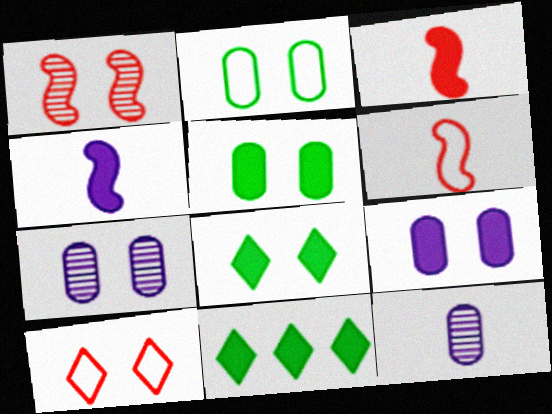[[3, 9, 11], 
[6, 7, 11]]